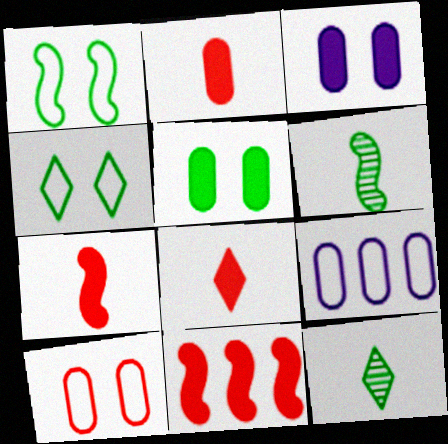[[2, 7, 8]]